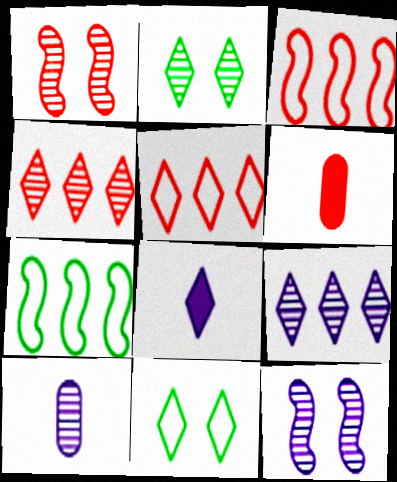[[1, 5, 6], 
[2, 5, 8], 
[4, 8, 11], 
[9, 10, 12]]